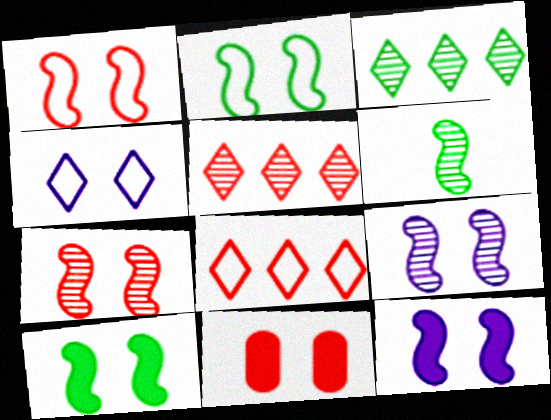[[1, 9, 10], 
[2, 7, 12]]